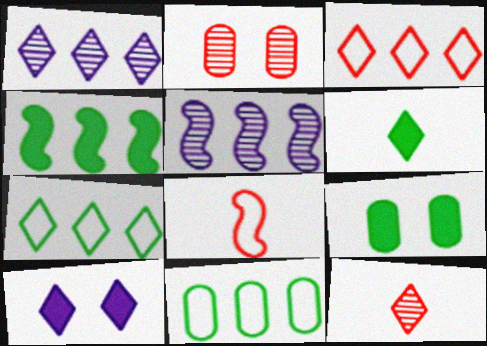[[1, 8, 9], 
[4, 6, 9], 
[7, 10, 12]]